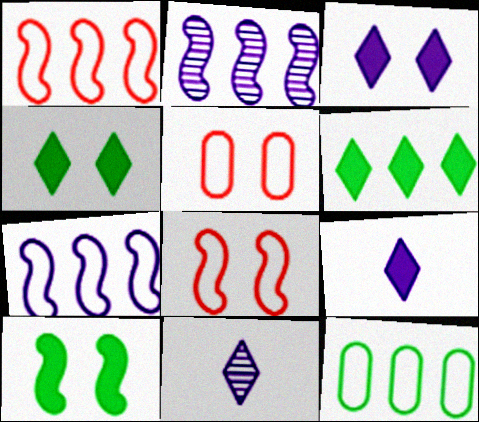[]